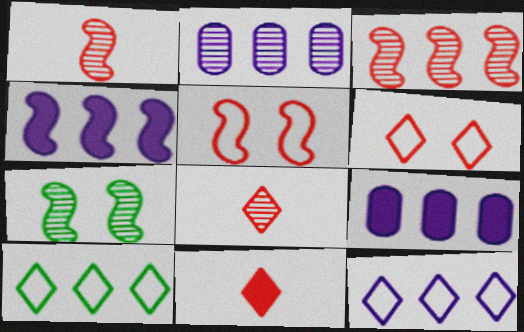[[2, 4, 12], 
[2, 7, 8], 
[3, 9, 10]]